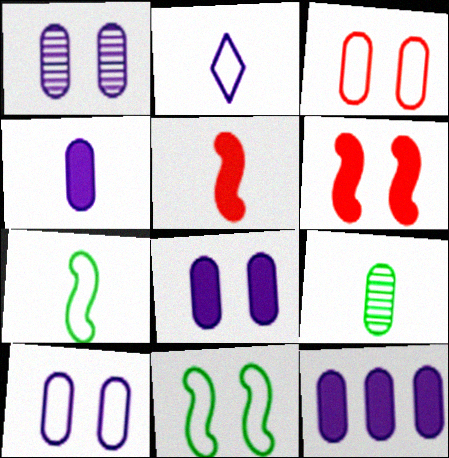[[1, 8, 10], 
[2, 5, 9], 
[3, 9, 12], 
[4, 8, 12]]